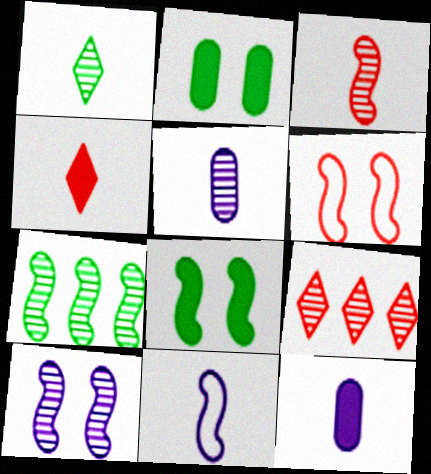[[1, 3, 5], 
[2, 9, 11], 
[3, 7, 10], 
[6, 8, 10]]